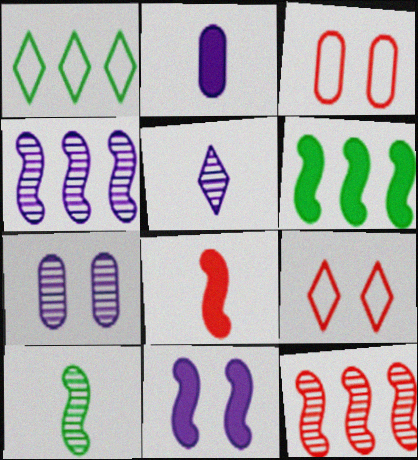[[1, 7, 8], 
[3, 5, 6], 
[4, 5, 7], 
[6, 8, 11]]